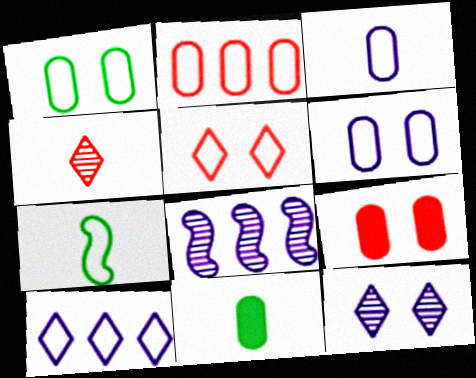[[1, 2, 3], 
[5, 8, 11]]